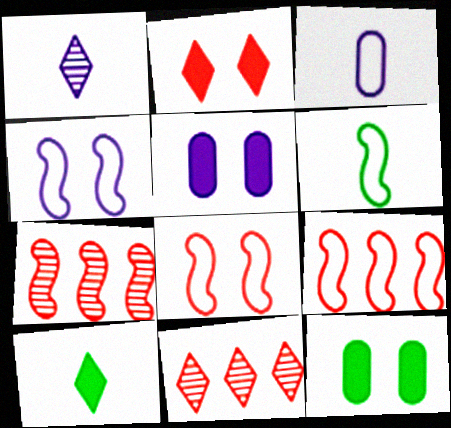[[1, 9, 12], 
[4, 6, 9], 
[5, 6, 11]]